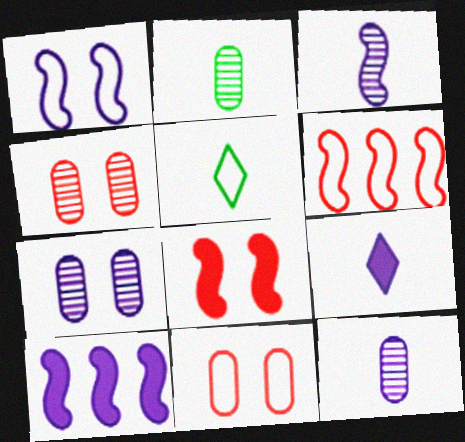[[1, 3, 10], 
[4, 5, 10]]